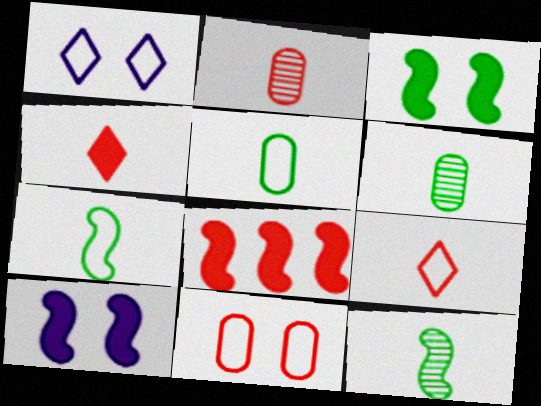[[1, 6, 8]]